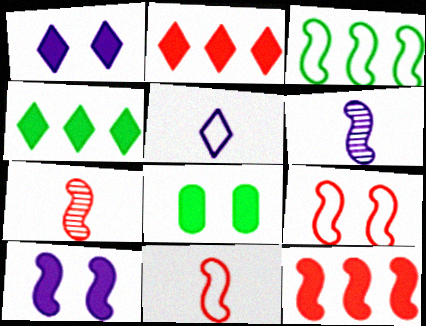[[3, 7, 10], 
[7, 9, 12]]